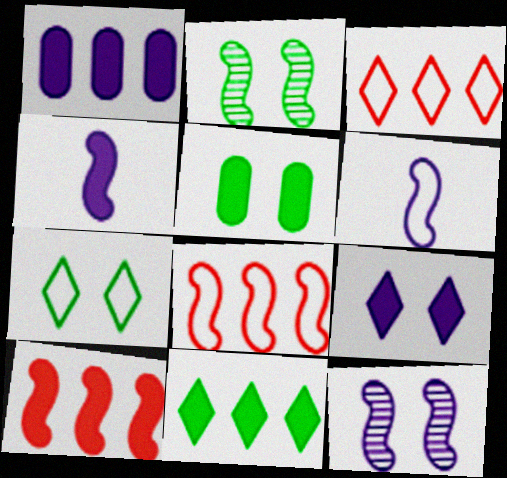[[1, 4, 9], 
[1, 10, 11], 
[2, 4, 8], 
[2, 5, 7], 
[2, 6, 10]]